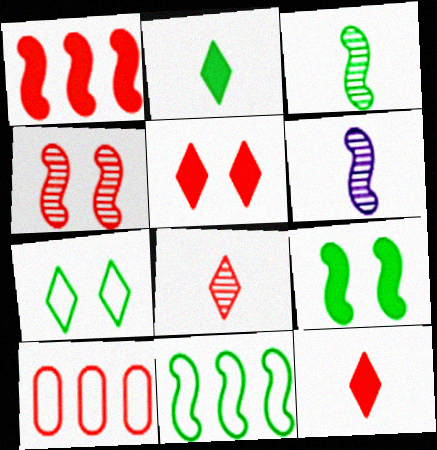[[3, 9, 11], 
[4, 10, 12]]